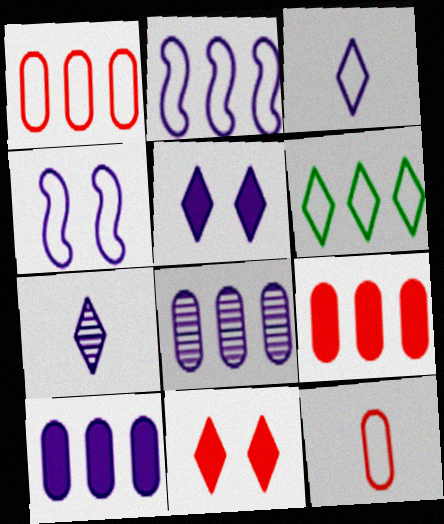[[1, 2, 6], 
[4, 6, 12], 
[4, 7, 10], 
[6, 7, 11]]